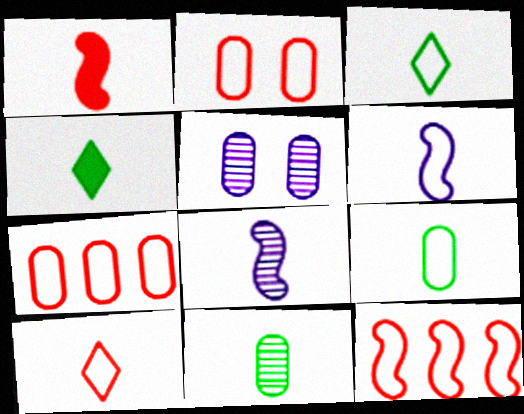[[2, 10, 12], 
[4, 5, 12], 
[6, 9, 10]]